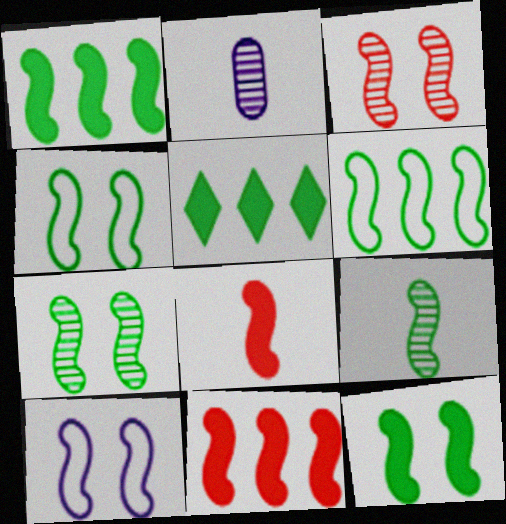[[1, 4, 9], 
[3, 10, 12], 
[4, 7, 12], 
[6, 9, 12], 
[9, 10, 11]]